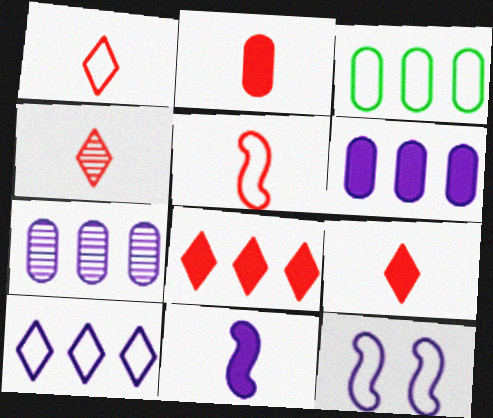[[1, 3, 12], 
[1, 4, 9], 
[2, 4, 5]]